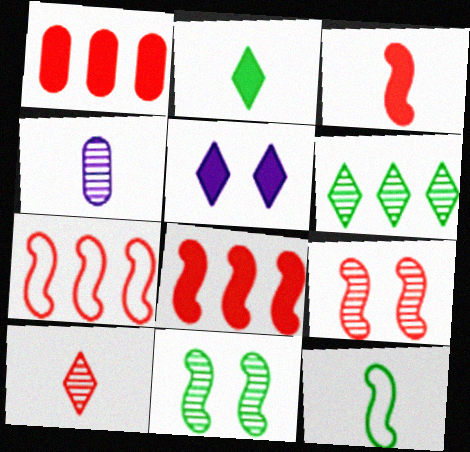[[3, 7, 9], 
[4, 6, 9]]